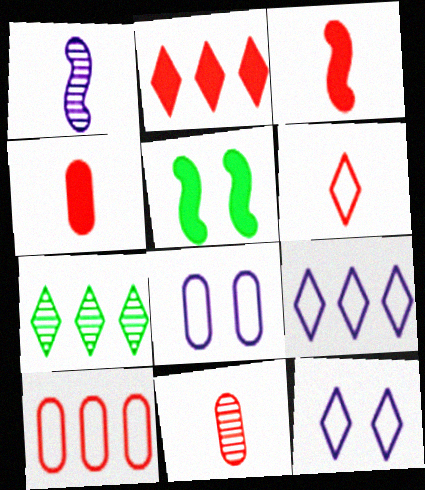[[2, 7, 9], 
[3, 6, 11], 
[3, 7, 8], 
[5, 9, 11]]